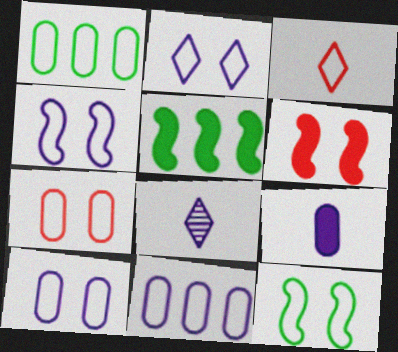[[1, 3, 4], 
[1, 6, 8], 
[2, 4, 10], 
[2, 7, 12], 
[3, 11, 12], 
[5, 7, 8]]